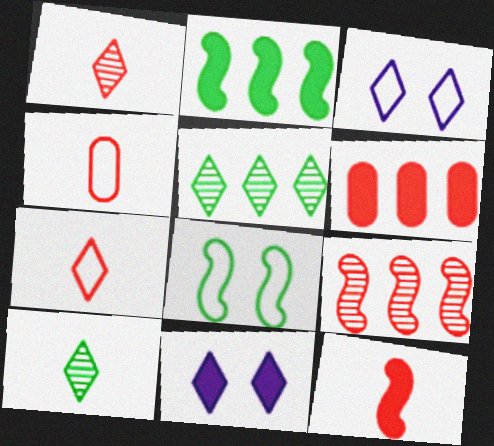[[1, 4, 12], 
[5, 7, 11]]